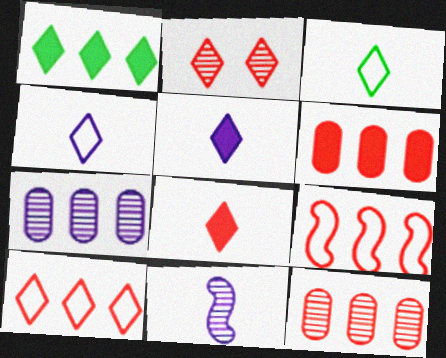[[1, 2, 4], 
[1, 7, 9], 
[2, 8, 10]]